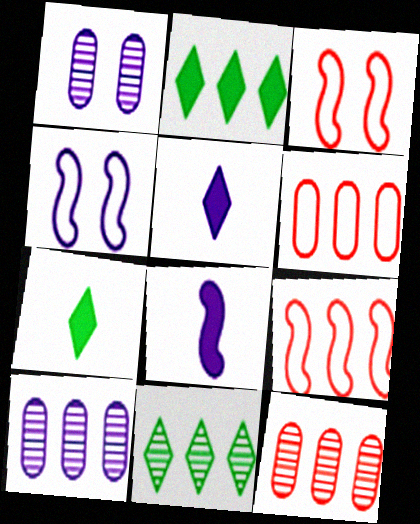[[1, 7, 9], 
[2, 9, 10], 
[3, 7, 10], 
[4, 5, 10], 
[4, 7, 12]]